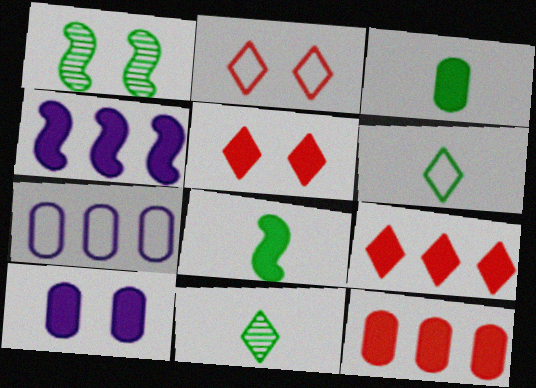[[1, 2, 10], 
[3, 4, 5], 
[3, 10, 12], 
[8, 9, 10]]